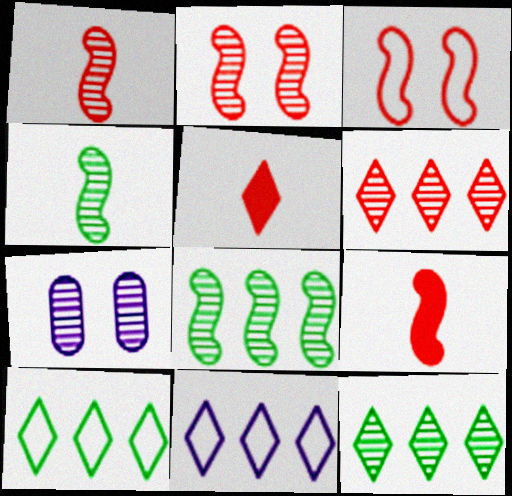[[1, 7, 12], 
[4, 6, 7], 
[7, 9, 10]]